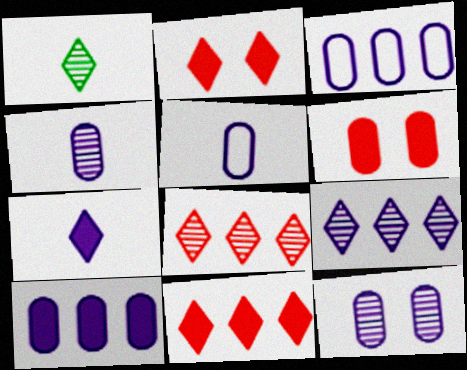[[5, 10, 12]]